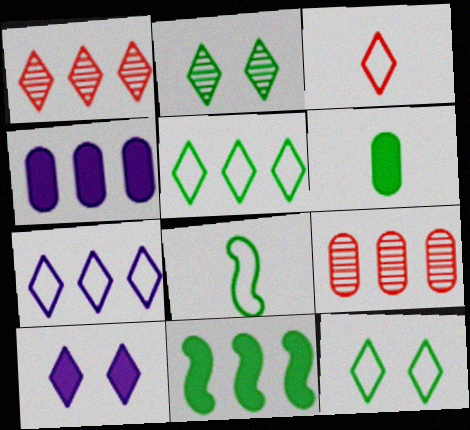[[3, 7, 12], 
[7, 9, 11], 
[8, 9, 10]]